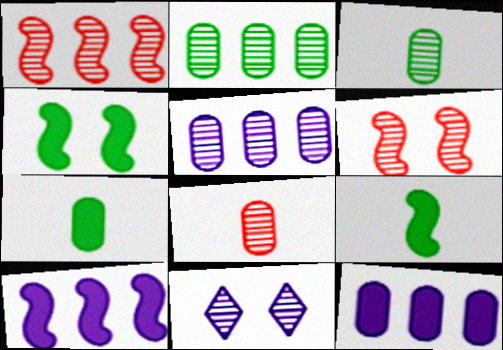[[1, 3, 11]]